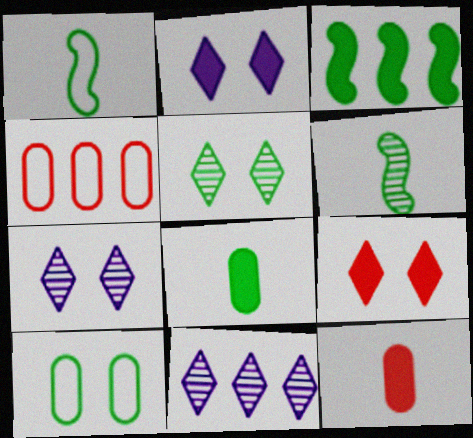[[2, 3, 12], 
[2, 4, 6], 
[3, 4, 11]]